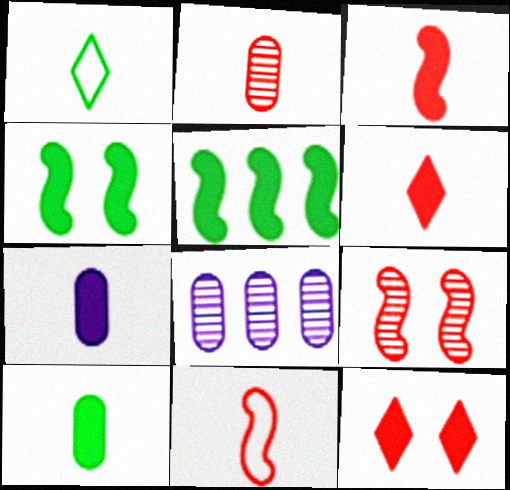[[2, 6, 11], 
[5, 7, 12]]